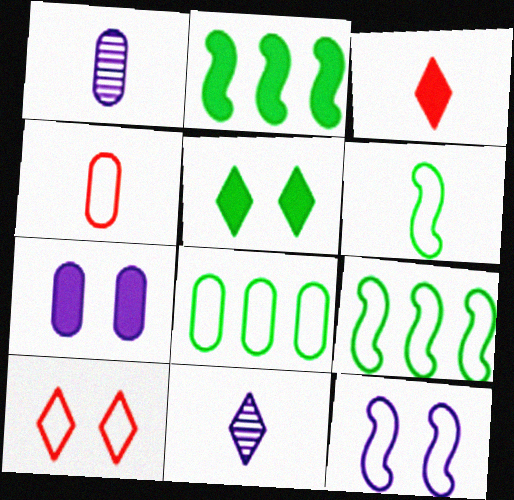[[1, 2, 10], 
[1, 3, 6], 
[2, 3, 7]]